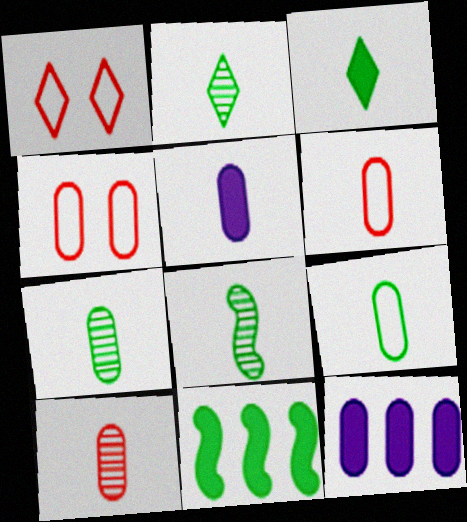[[1, 8, 12], 
[2, 7, 8], 
[3, 8, 9], 
[4, 7, 12], 
[5, 6, 7], 
[5, 9, 10]]